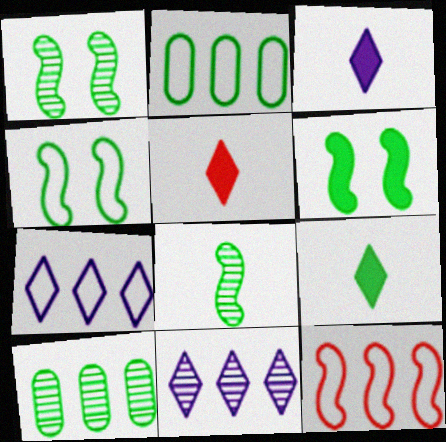[[1, 2, 9], 
[1, 4, 6], 
[2, 7, 12], 
[3, 5, 9], 
[4, 9, 10]]